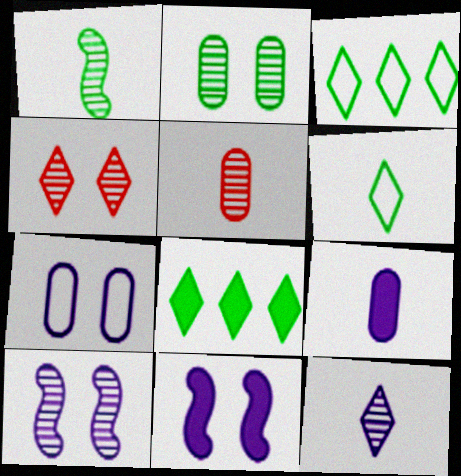[[1, 5, 12], 
[2, 4, 10], 
[3, 5, 11]]